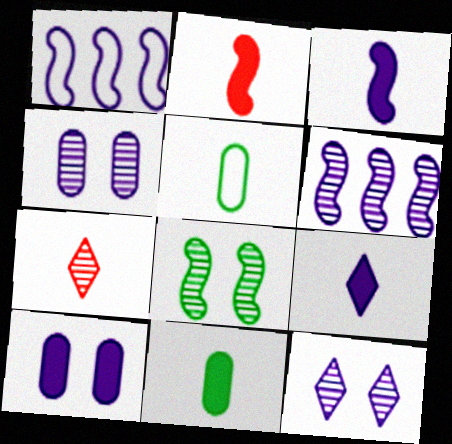[[1, 2, 8], 
[1, 4, 9], 
[2, 9, 11], 
[3, 5, 7]]